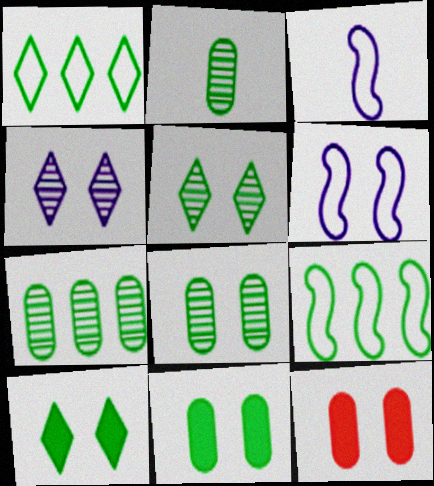[[2, 7, 8], 
[2, 9, 10], 
[5, 6, 12]]